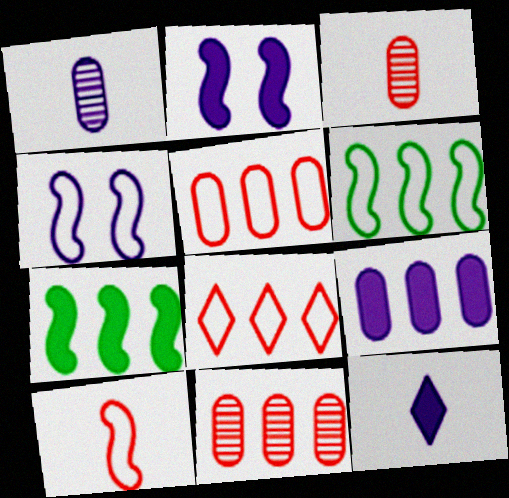[[2, 9, 12], 
[4, 6, 10]]